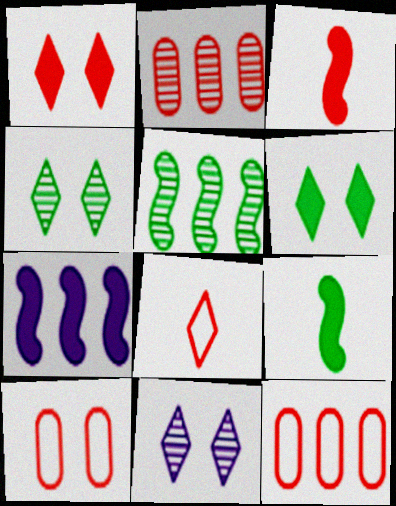[[9, 11, 12]]